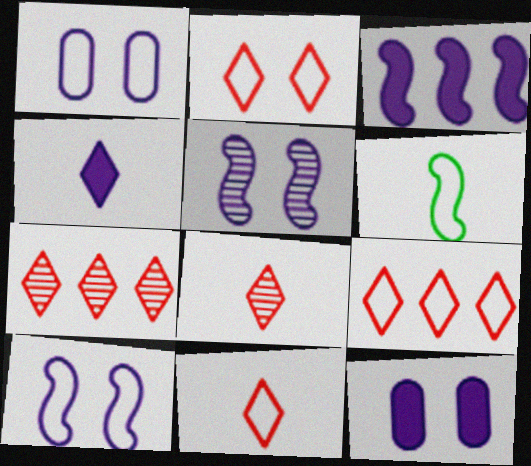[[1, 6, 9], 
[2, 9, 11], 
[3, 4, 12], 
[6, 7, 12]]